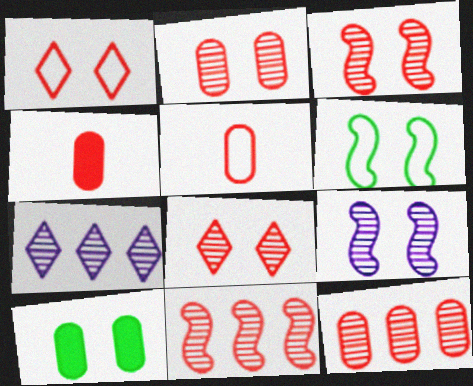[[1, 4, 11], 
[1, 9, 10], 
[2, 3, 8], 
[4, 6, 7]]